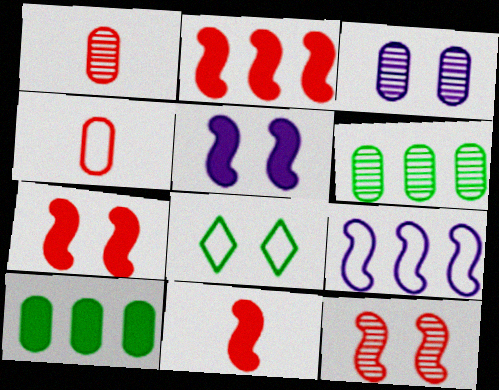[[1, 3, 6], 
[2, 7, 11], 
[3, 4, 10], 
[3, 7, 8], 
[4, 8, 9]]